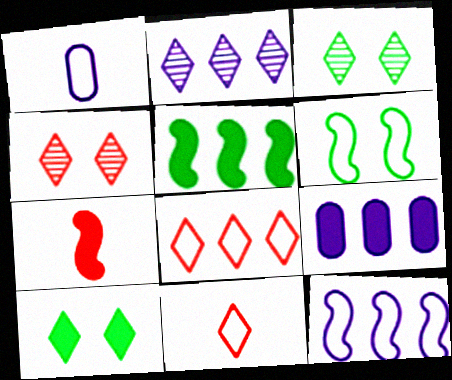[[1, 4, 5], 
[1, 6, 8], 
[2, 9, 12], 
[2, 10, 11], 
[7, 9, 10]]